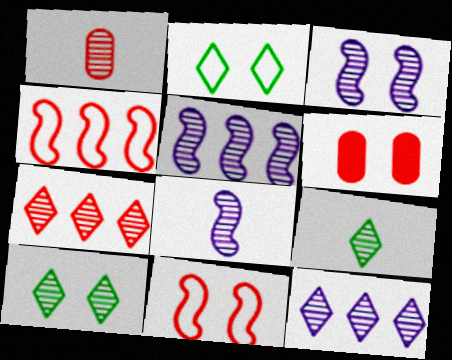[[1, 5, 10], 
[1, 8, 9], 
[2, 3, 6], 
[3, 5, 8]]